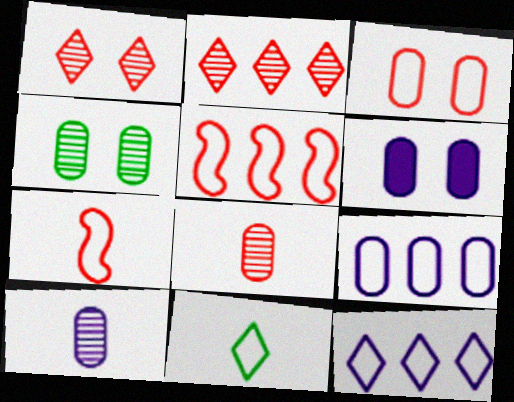[[3, 4, 6], 
[6, 9, 10]]